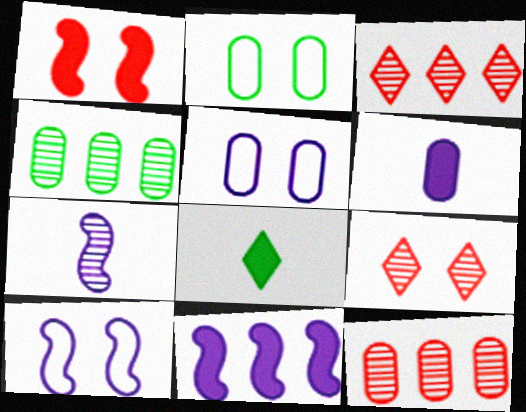[[2, 6, 12], 
[4, 7, 9], 
[7, 10, 11], 
[8, 10, 12]]